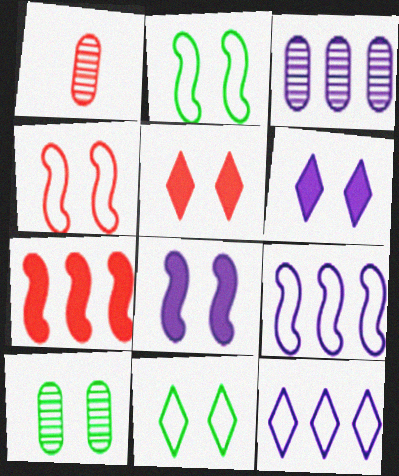[[1, 3, 10], 
[4, 6, 10]]